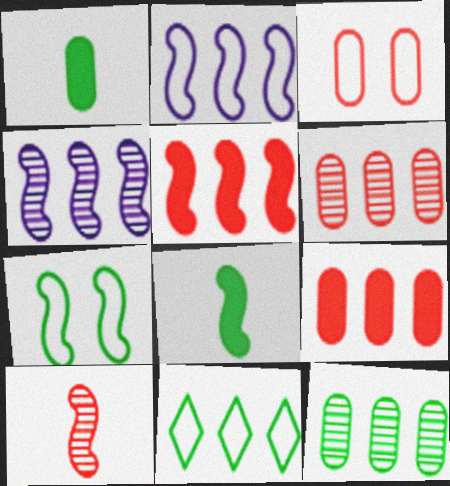[[4, 9, 11]]